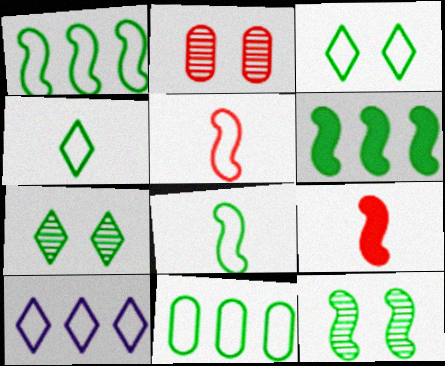[[3, 8, 11], 
[6, 8, 12]]